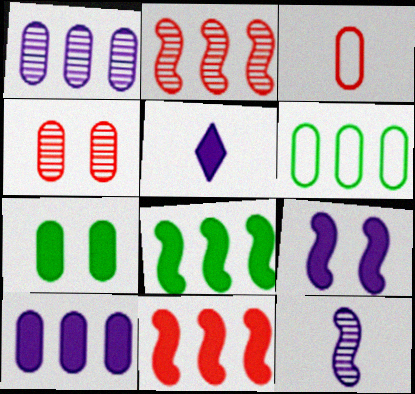[[1, 3, 7], 
[5, 7, 11], 
[5, 9, 10]]